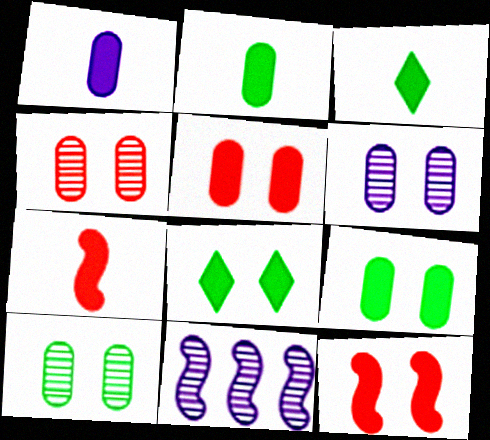[[1, 3, 7], 
[4, 6, 10]]